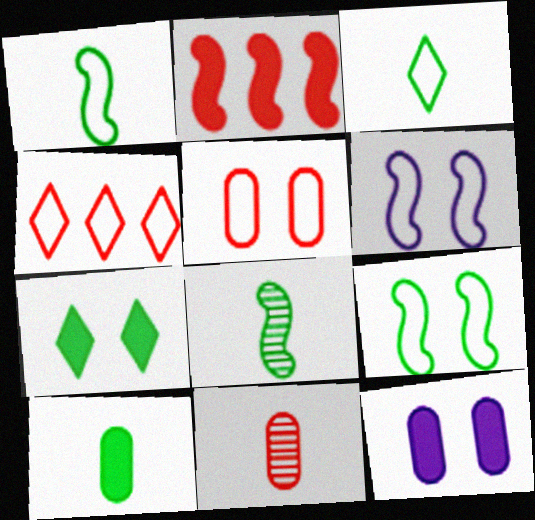[[2, 6, 8], 
[3, 8, 10], 
[4, 8, 12]]